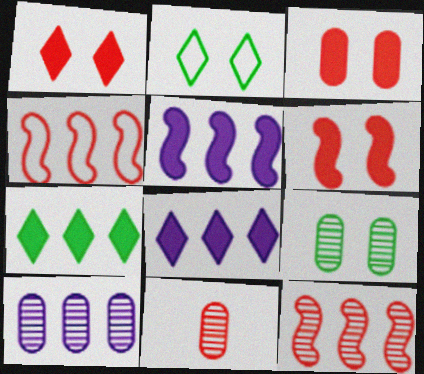[[1, 3, 6], 
[1, 4, 11], 
[2, 5, 11], 
[4, 7, 10], 
[9, 10, 11]]